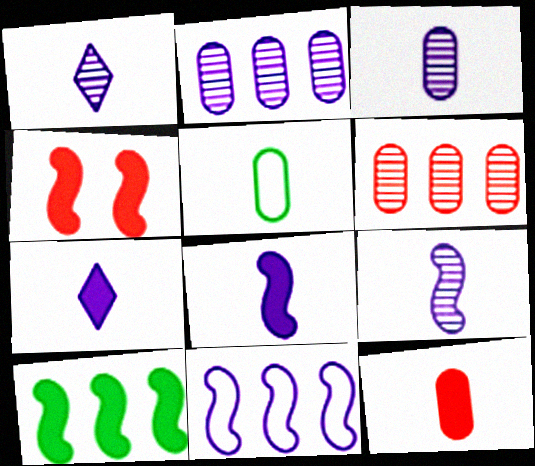[[1, 3, 9], 
[3, 5, 12], 
[4, 8, 10]]